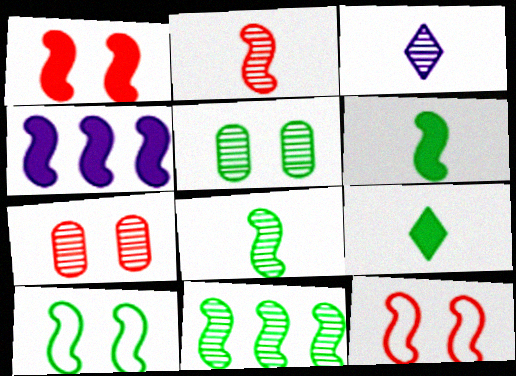[[1, 4, 6], 
[2, 4, 10], 
[3, 7, 11], 
[4, 8, 12], 
[6, 10, 11]]